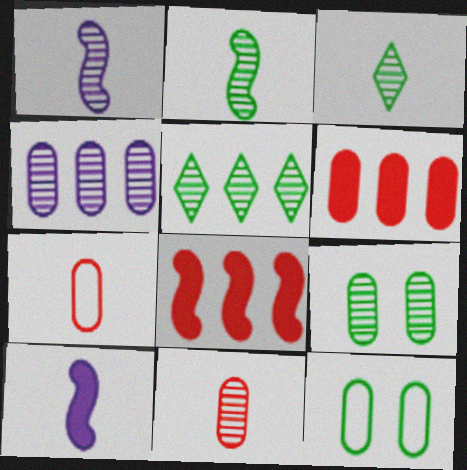[[1, 3, 11], 
[2, 5, 9], 
[3, 7, 10], 
[4, 9, 11]]